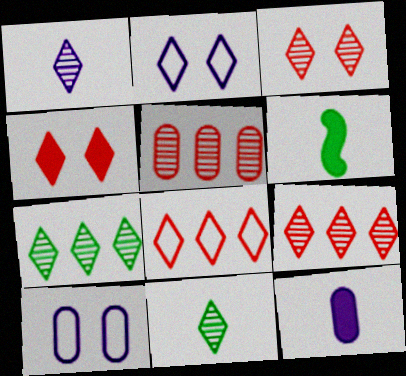[[1, 3, 7], 
[2, 5, 6], 
[6, 9, 10]]